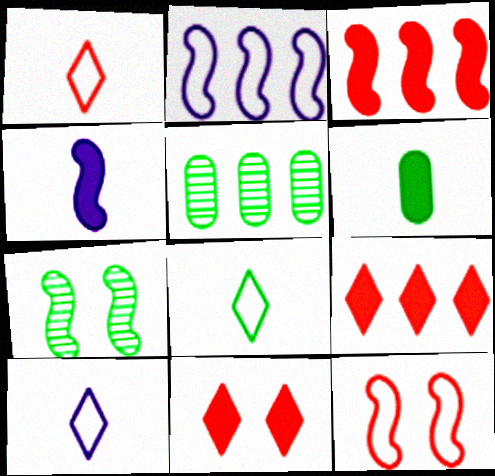[[1, 8, 10], 
[2, 5, 9]]